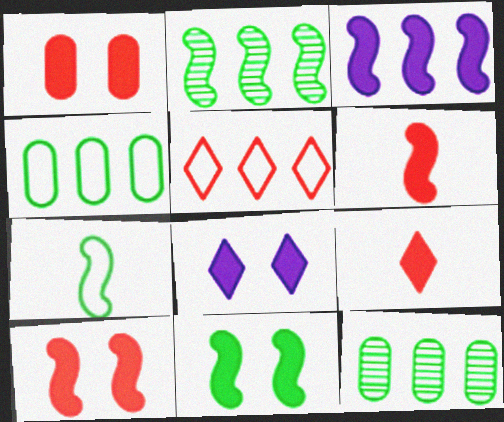[[1, 8, 11], 
[2, 7, 11], 
[3, 5, 12], 
[3, 6, 11]]